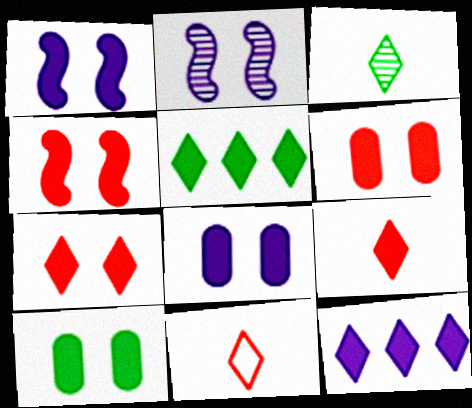[[1, 7, 10], 
[4, 6, 7], 
[6, 8, 10]]